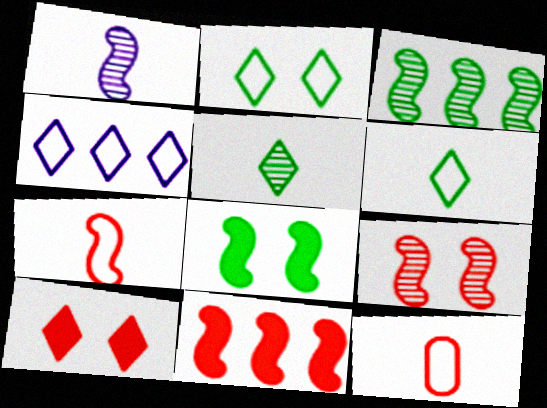[[1, 3, 9], 
[4, 5, 10], 
[7, 9, 11]]